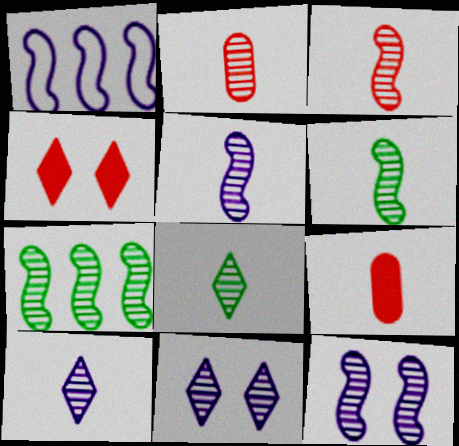[[2, 5, 8], 
[2, 6, 10], 
[2, 7, 11], 
[3, 5, 6], 
[3, 7, 12]]